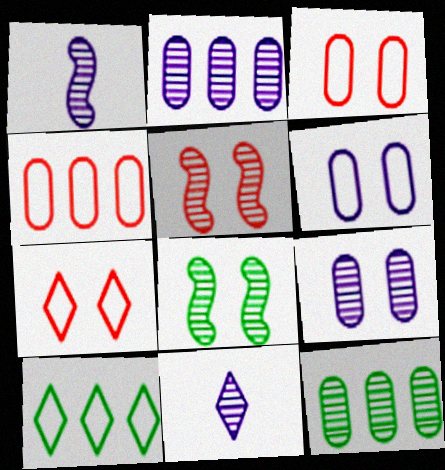[[5, 11, 12]]